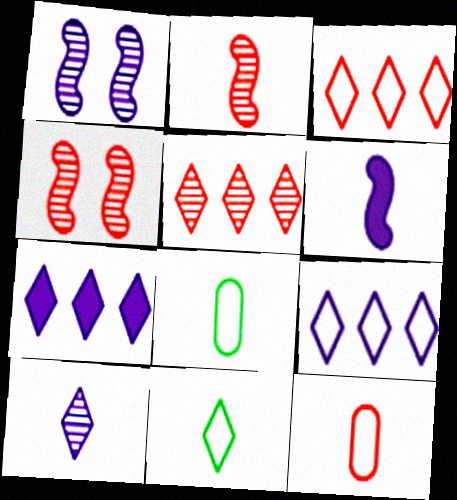[[4, 7, 8]]